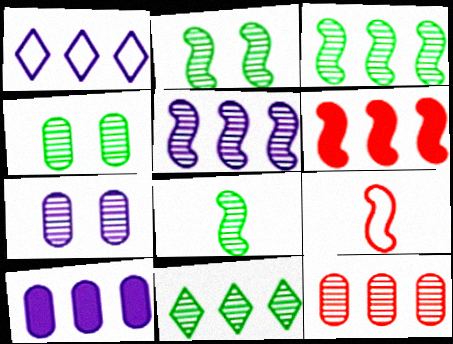[[1, 5, 10], 
[2, 3, 8], 
[4, 8, 11], 
[5, 11, 12]]